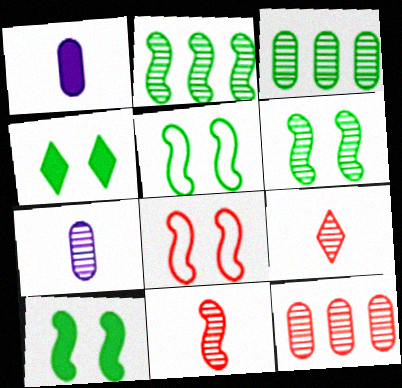[[5, 6, 10]]